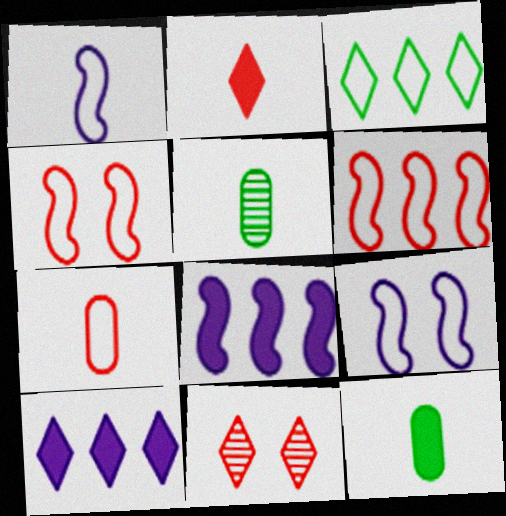[[1, 2, 5], 
[3, 7, 9], 
[4, 5, 10]]